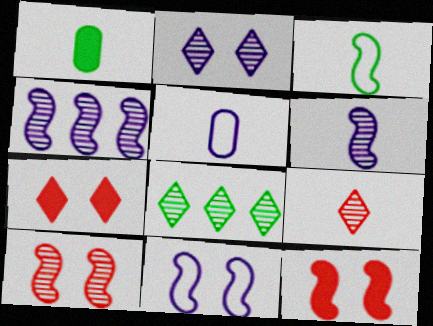[[2, 8, 9], 
[3, 4, 12], 
[5, 8, 12]]